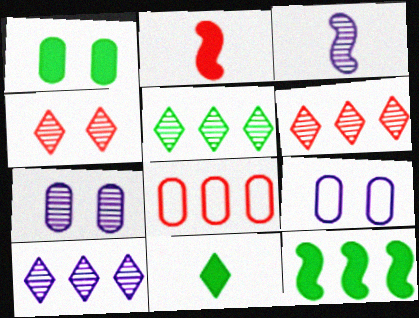[[1, 11, 12], 
[2, 4, 8], 
[2, 5, 9], 
[3, 7, 10], 
[5, 6, 10], 
[8, 10, 12]]